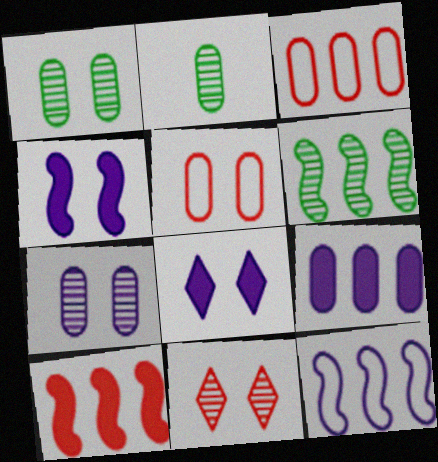[[2, 5, 9], 
[6, 10, 12]]